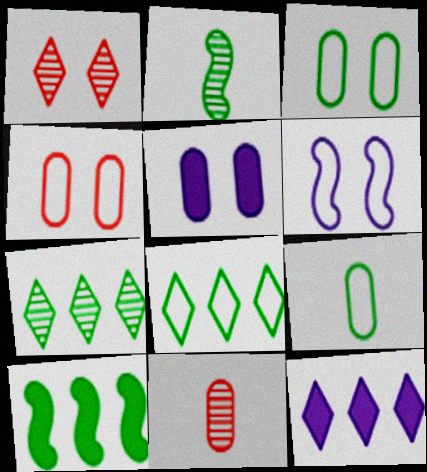[[2, 4, 12]]